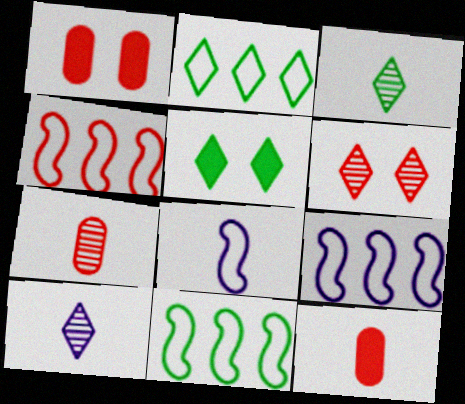[[1, 3, 9], 
[1, 10, 11], 
[2, 3, 5], 
[3, 8, 12], 
[4, 6, 12], 
[4, 9, 11], 
[5, 7, 9]]